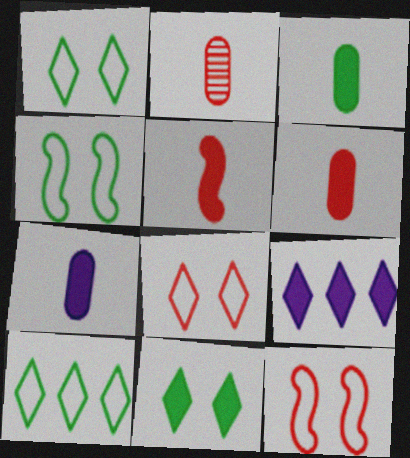[[2, 4, 9], 
[3, 6, 7]]